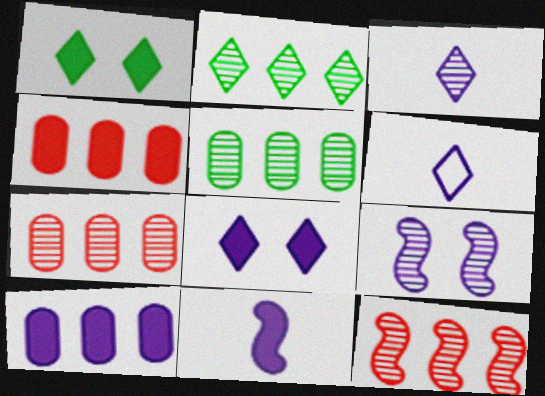[[1, 4, 11], 
[6, 9, 10], 
[8, 10, 11]]